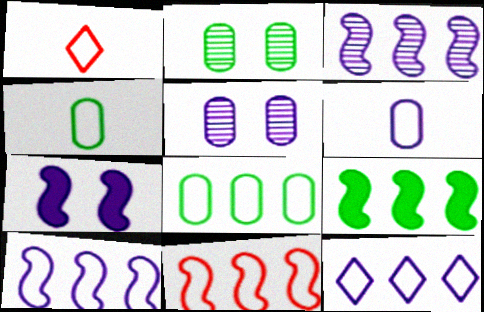[[1, 5, 9], 
[3, 9, 11], 
[8, 11, 12]]